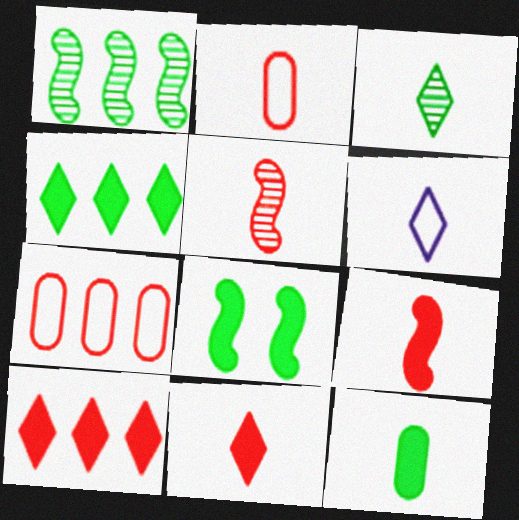[[2, 5, 11], 
[3, 6, 11], 
[4, 8, 12], 
[5, 6, 12]]